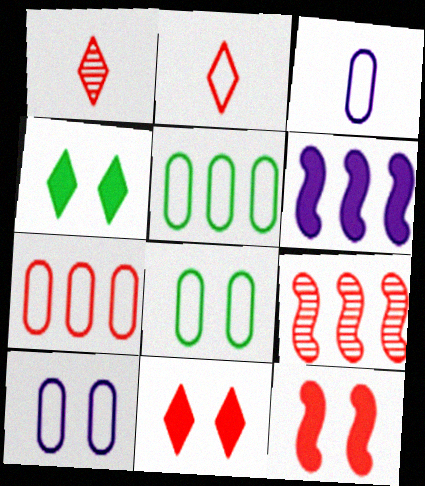[[1, 6, 8], 
[1, 7, 12], 
[3, 4, 9], 
[3, 7, 8]]